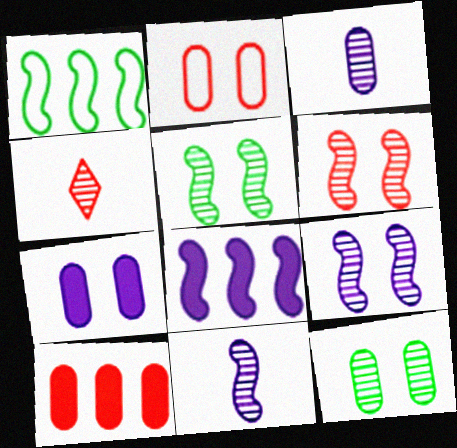[[1, 4, 7], 
[2, 7, 12], 
[5, 6, 9]]